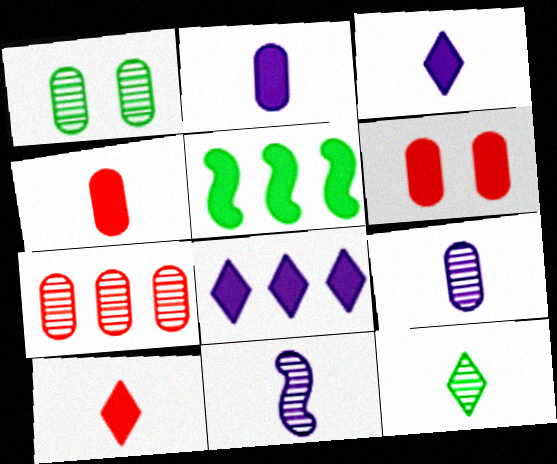[[1, 7, 9], 
[3, 5, 6]]